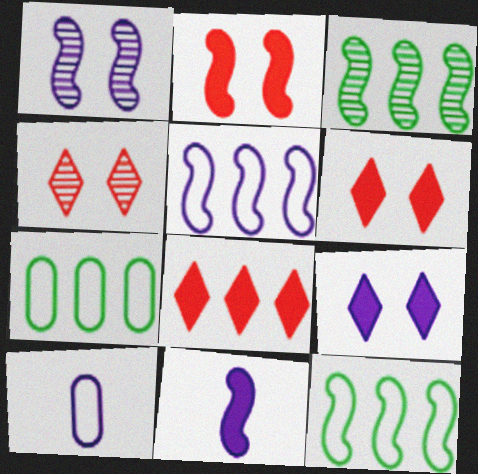[[1, 5, 11], 
[3, 6, 10], 
[4, 7, 11]]